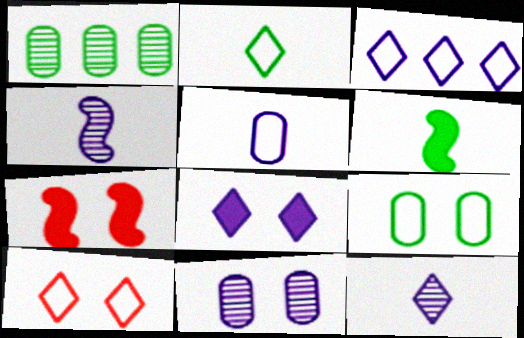[[2, 3, 10], 
[3, 8, 12]]